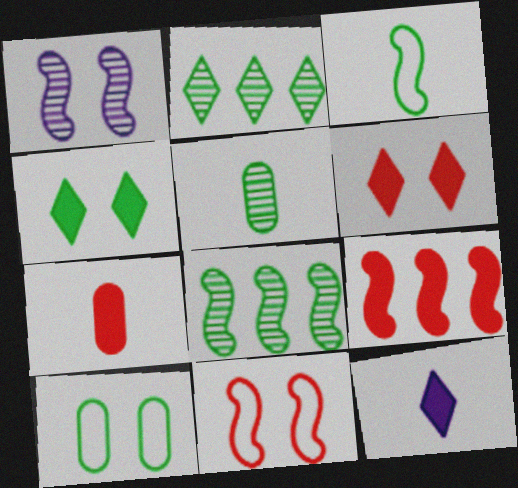[[1, 3, 9], 
[1, 6, 10], 
[6, 7, 9]]